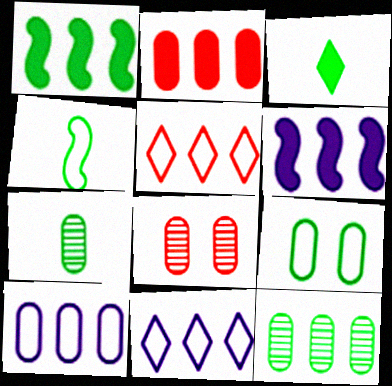[[2, 10, 12], 
[3, 4, 7], 
[5, 6, 12]]